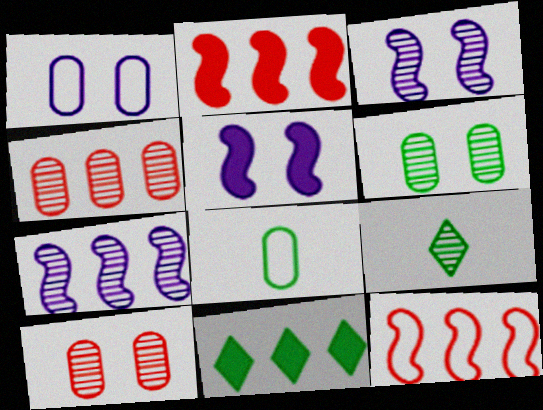[[1, 2, 9], 
[3, 4, 9], 
[7, 9, 10]]